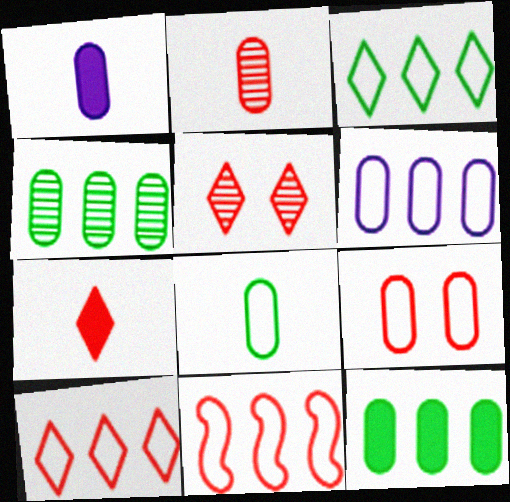[[1, 2, 8], 
[1, 4, 9], 
[3, 6, 11], 
[5, 7, 10], 
[6, 8, 9]]